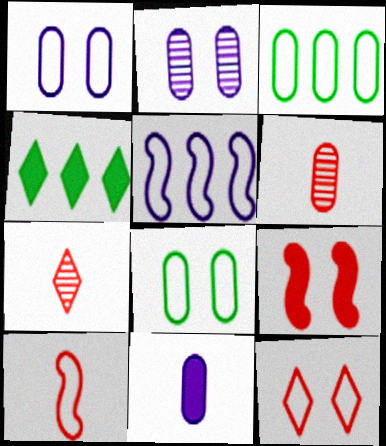[[2, 4, 10], 
[4, 9, 11]]